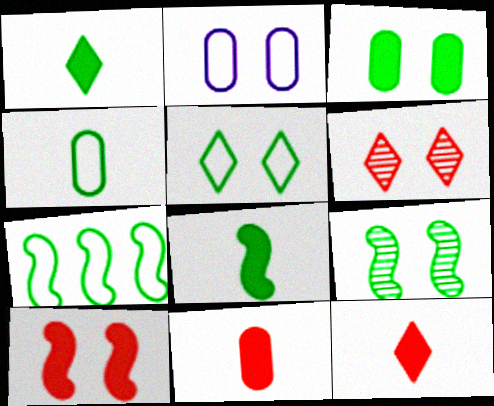[[3, 5, 9], 
[4, 5, 7], 
[7, 8, 9]]